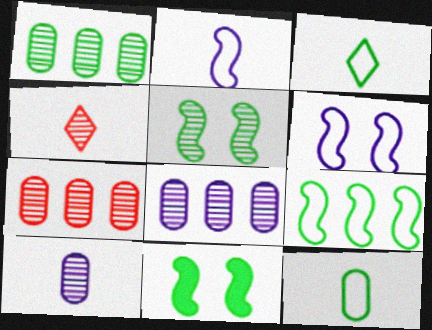[[1, 3, 11], 
[1, 7, 8], 
[4, 5, 8]]